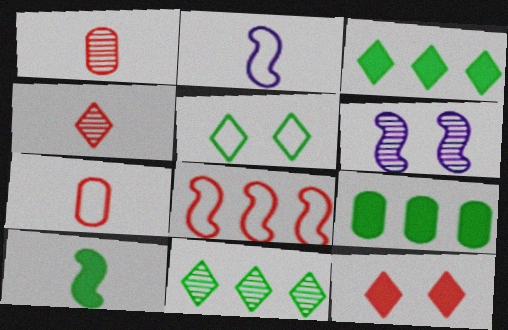[[1, 6, 11], 
[1, 8, 12], 
[3, 6, 7], 
[6, 8, 10]]